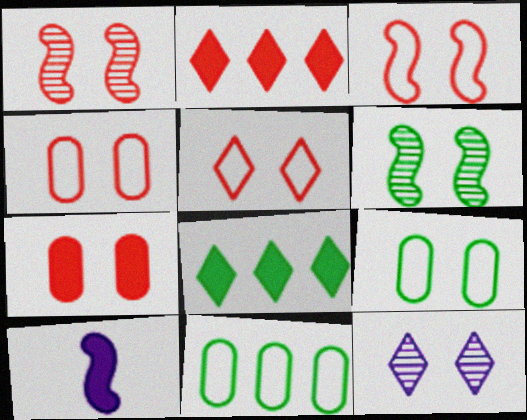[[1, 5, 7], 
[3, 4, 5], 
[7, 8, 10]]